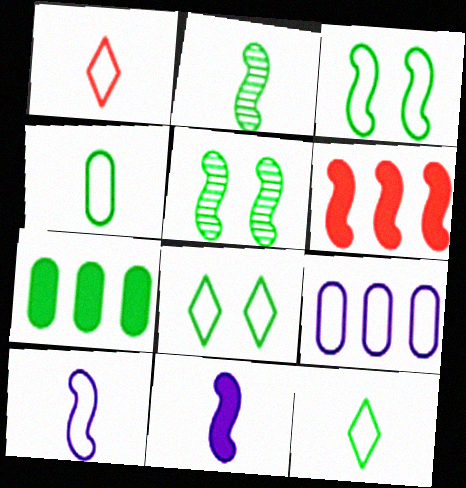[[1, 3, 9], 
[1, 4, 10], 
[2, 7, 8], 
[5, 6, 10], 
[5, 7, 12]]